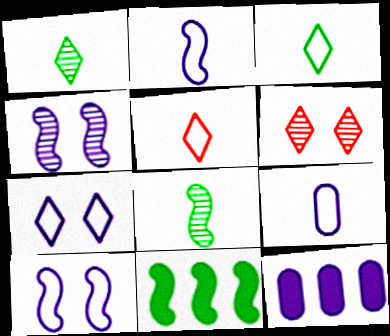[[6, 9, 11]]